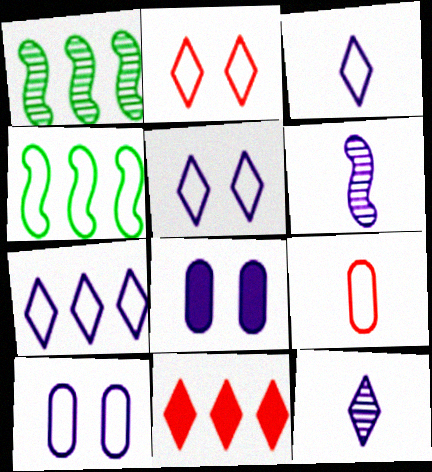[[3, 5, 7], 
[4, 5, 9], 
[6, 7, 8]]